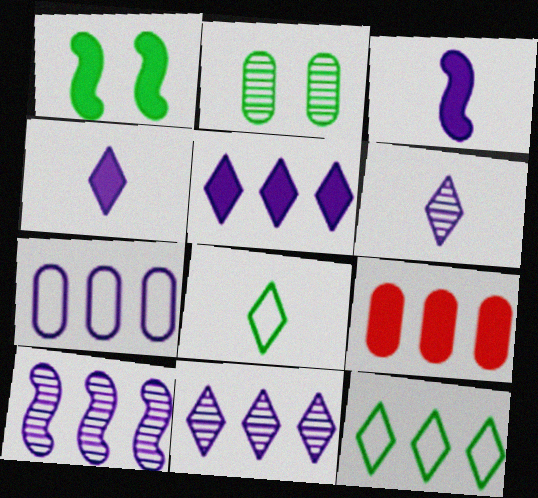[[1, 4, 9], 
[5, 7, 10], 
[9, 10, 12]]